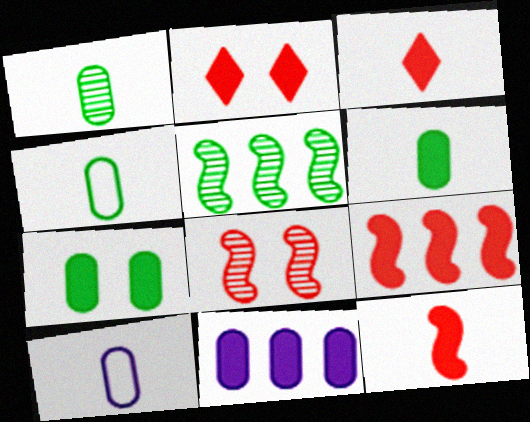[[1, 4, 6], 
[2, 5, 10]]